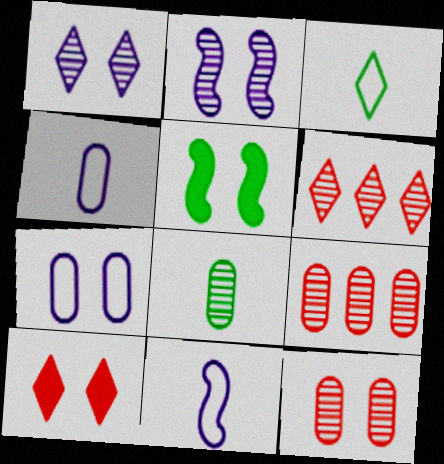[[2, 6, 8], 
[4, 5, 6]]